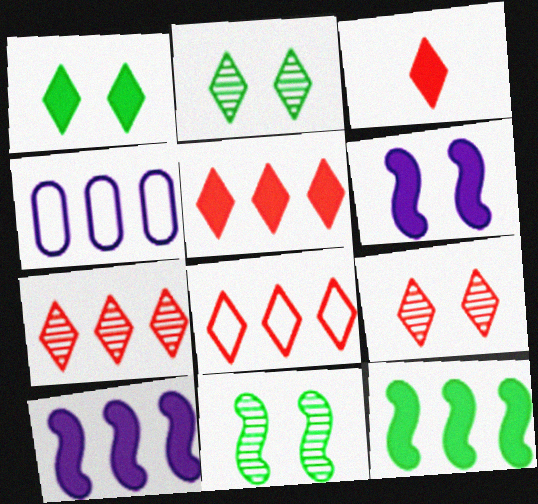[[3, 4, 11], 
[3, 8, 9], 
[4, 7, 12], 
[5, 7, 8]]